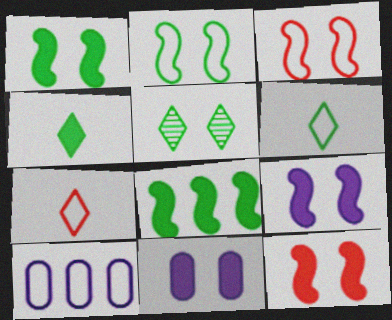[[1, 9, 12], 
[2, 7, 10], 
[3, 5, 11], 
[3, 6, 10]]